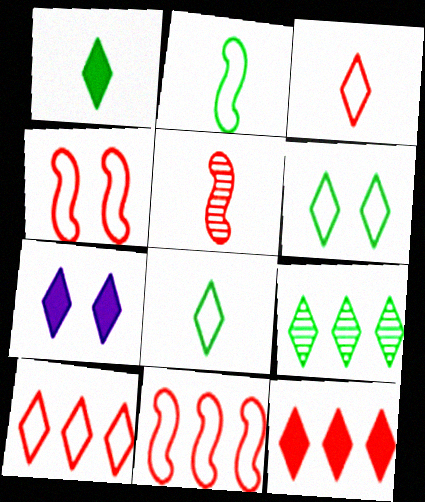[[1, 6, 9], 
[1, 7, 12], 
[3, 7, 9]]